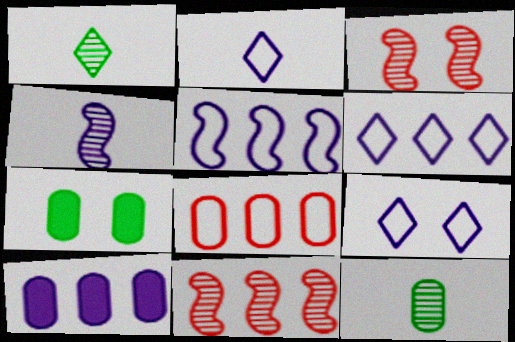[[2, 6, 9], 
[2, 7, 11], 
[3, 7, 9], 
[4, 9, 10]]